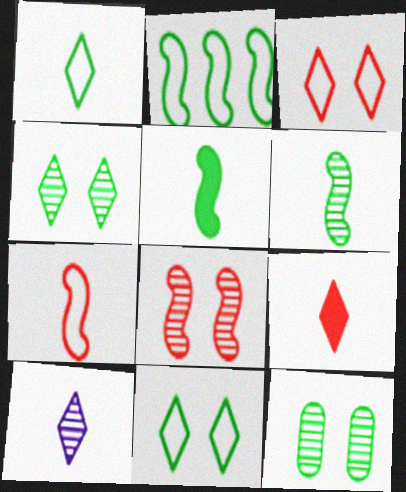[[1, 9, 10]]